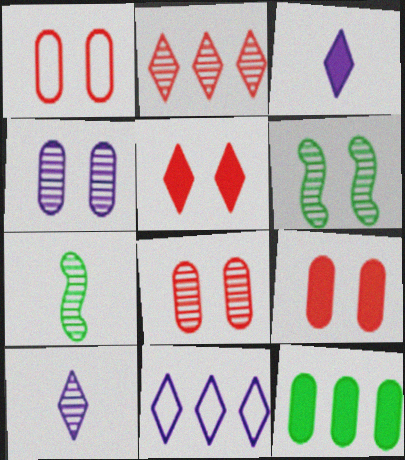[[1, 8, 9], 
[2, 4, 7], 
[7, 9, 11]]